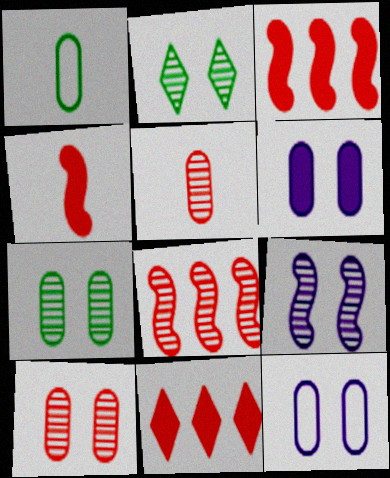[[1, 9, 11], 
[2, 9, 10]]